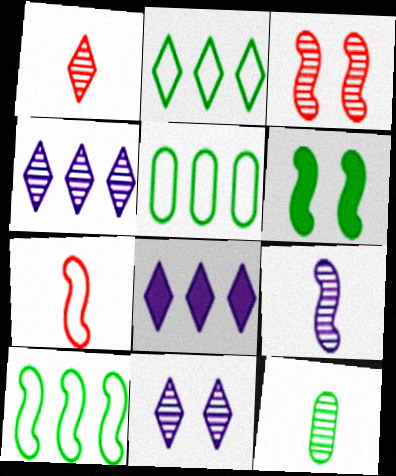[[1, 9, 12], 
[2, 5, 10], 
[2, 6, 12], 
[3, 4, 12]]